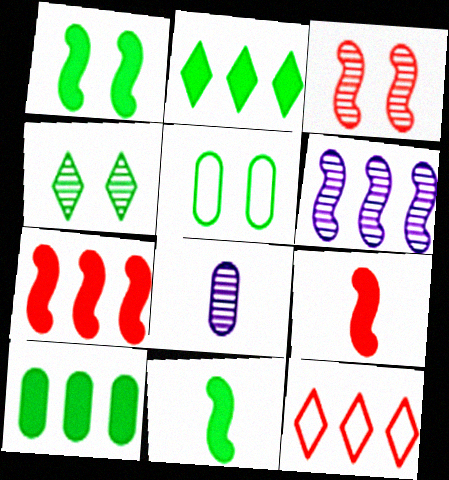[[1, 4, 5], 
[1, 8, 12], 
[6, 10, 12]]